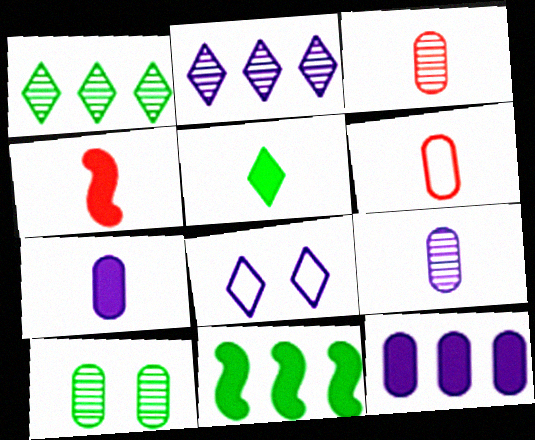[[3, 8, 11], 
[4, 5, 7], 
[6, 10, 12]]